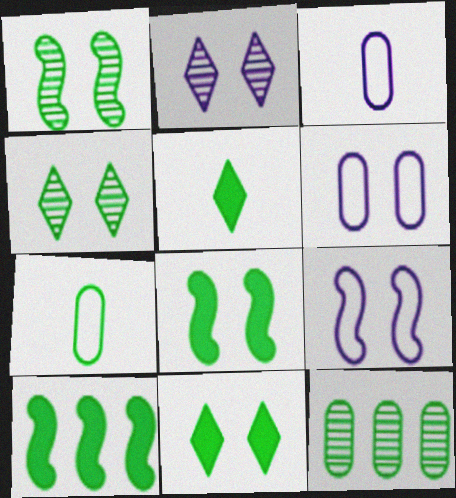[[4, 7, 10]]